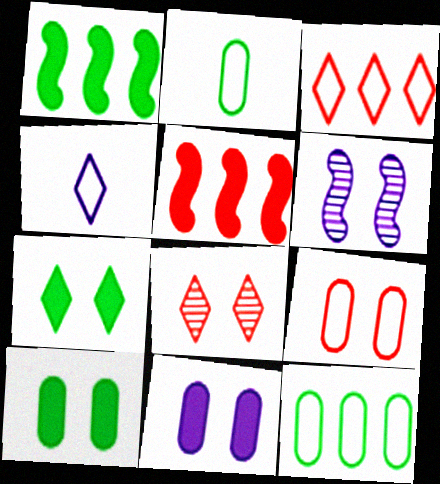[[6, 7, 9]]